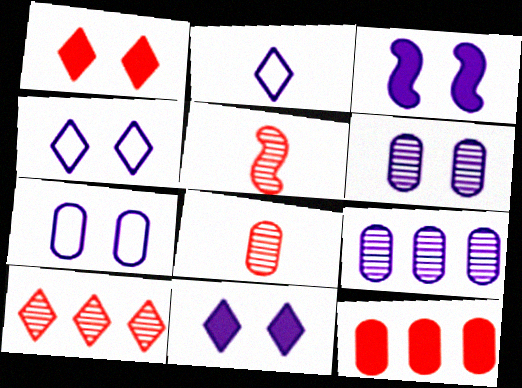[[2, 3, 9], 
[3, 4, 6]]